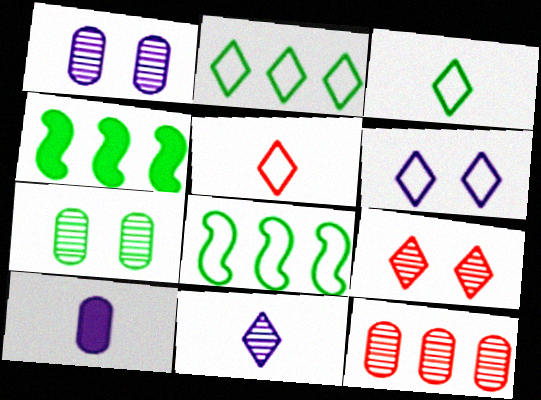[[1, 4, 5], 
[2, 5, 6], 
[3, 4, 7], 
[8, 9, 10]]